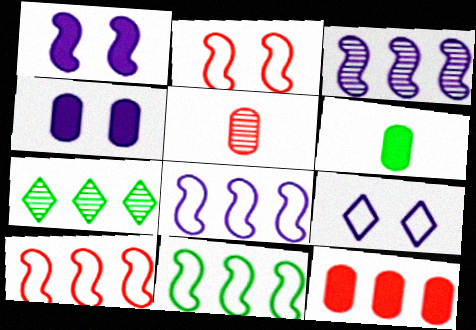[[4, 6, 12], 
[7, 8, 12], 
[8, 10, 11]]